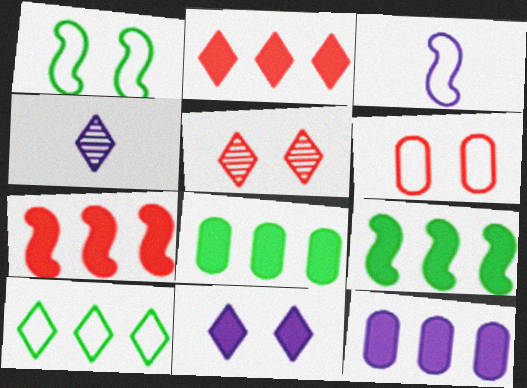[[2, 9, 12], 
[3, 5, 8], 
[3, 6, 10], 
[4, 6, 9]]